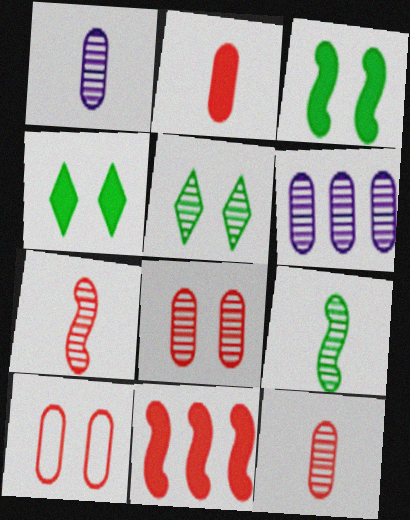[[5, 6, 7]]